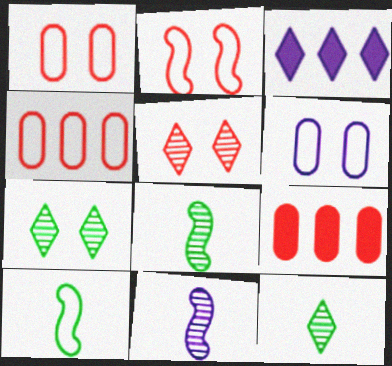[[1, 3, 8], 
[3, 6, 11]]